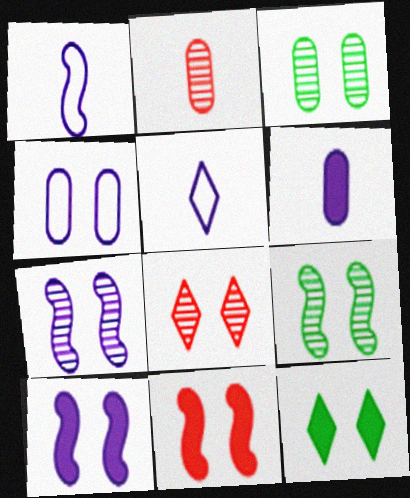[[3, 7, 8]]